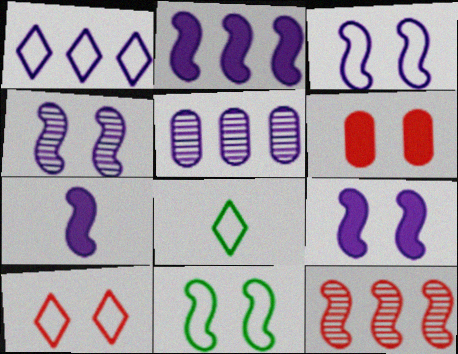[[1, 2, 5], 
[1, 8, 10], 
[2, 7, 9], 
[3, 4, 9], 
[7, 11, 12]]